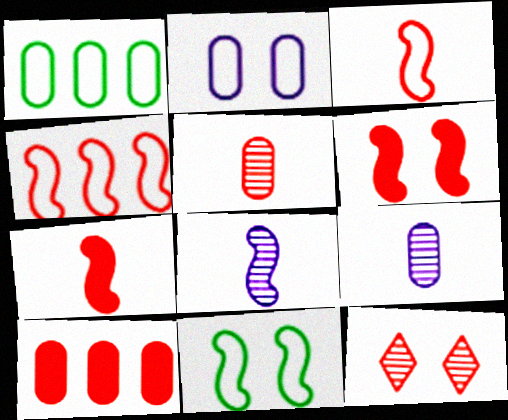[[3, 10, 12]]